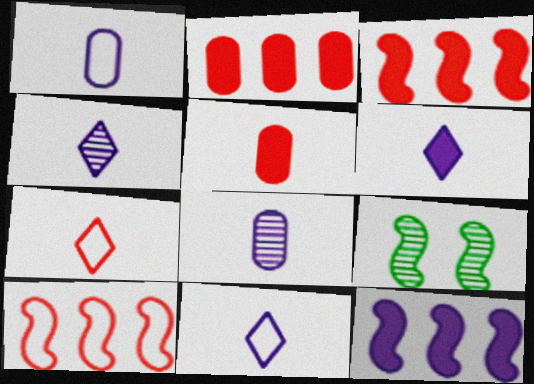[[2, 9, 11], 
[4, 6, 11]]